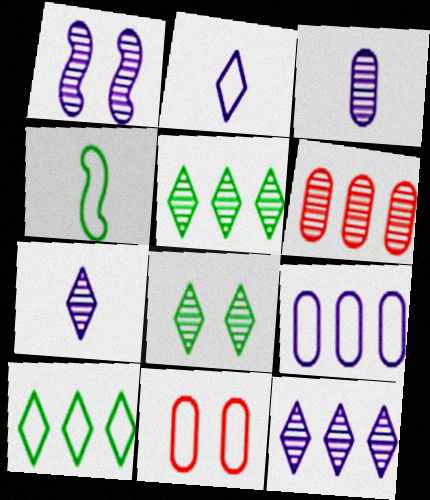[[1, 3, 12]]